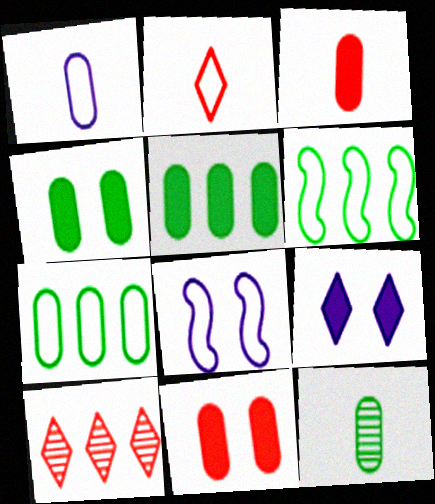[[1, 3, 12], 
[2, 7, 8], 
[4, 7, 12]]